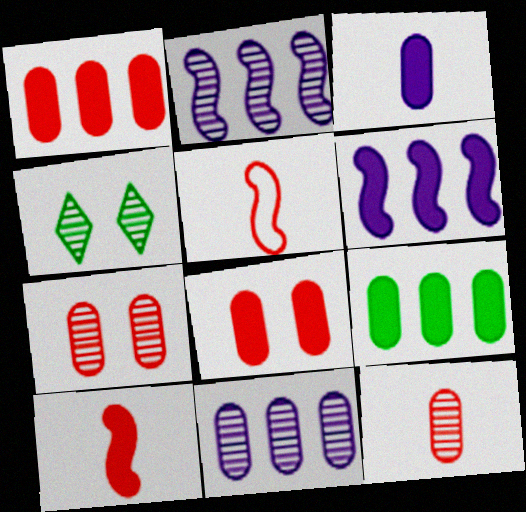[[2, 4, 12], 
[3, 8, 9]]